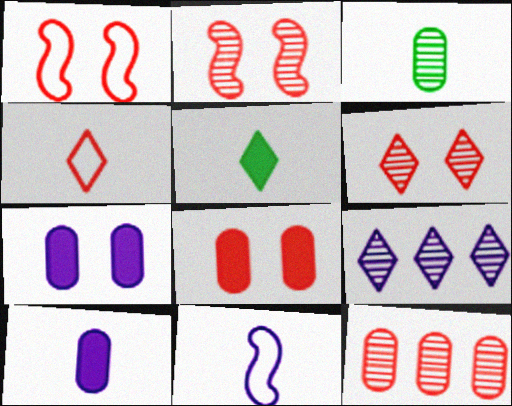[[1, 6, 8], 
[2, 3, 9], 
[7, 9, 11]]